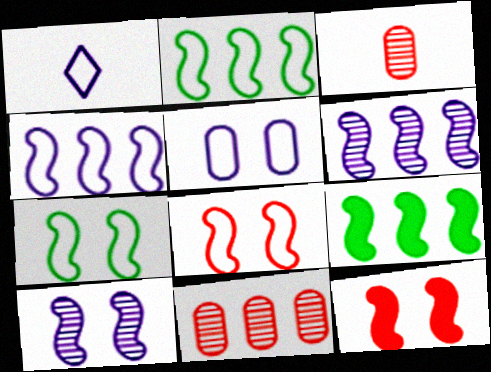[[1, 4, 5], 
[7, 10, 12]]